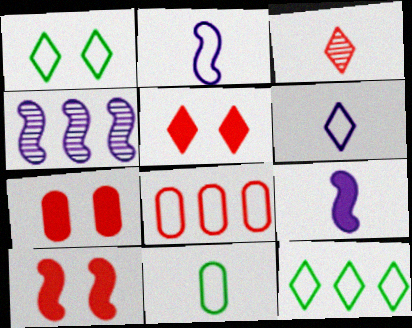[[1, 2, 8], 
[3, 8, 10], 
[3, 9, 11], 
[4, 5, 11], 
[5, 7, 10]]